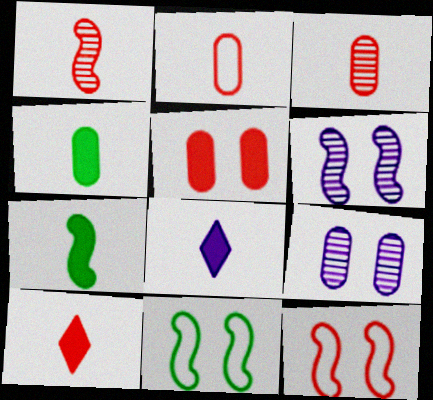[[1, 2, 10]]